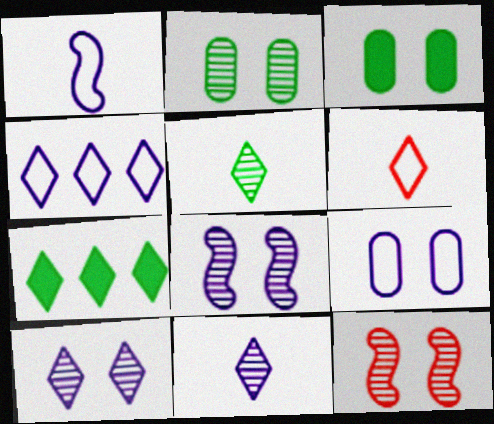[[1, 4, 9], 
[2, 10, 12], 
[6, 7, 10]]